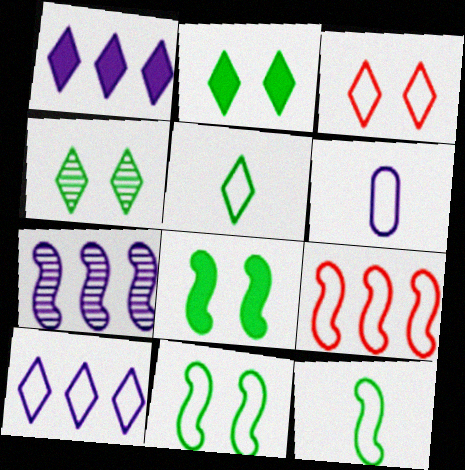[[3, 5, 10]]